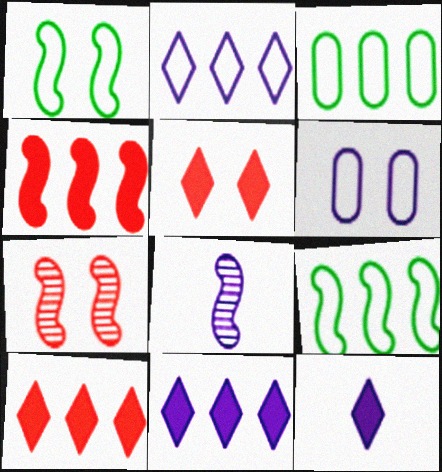[[1, 4, 8], 
[3, 5, 8], 
[3, 7, 12], 
[6, 8, 11]]